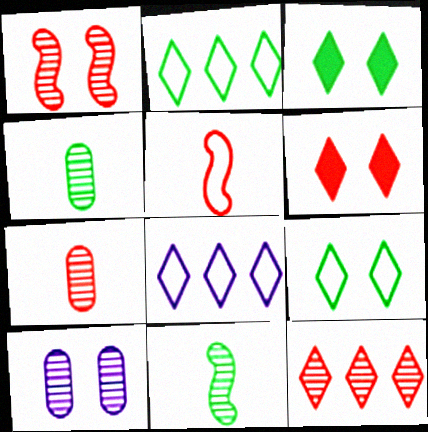[[1, 7, 12], 
[10, 11, 12]]